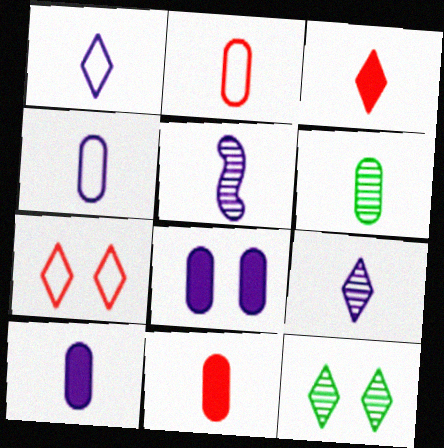[[1, 5, 10], 
[2, 6, 10], 
[4, 6, 11]]